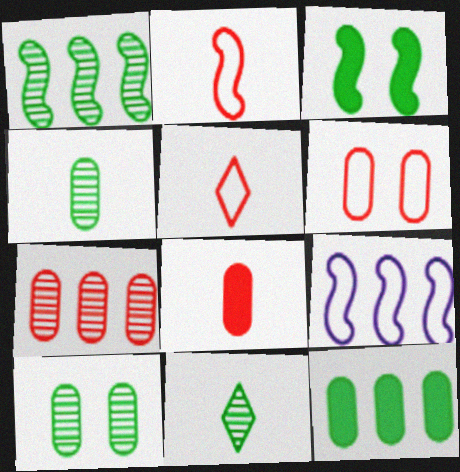[[1, 10, 11], 
[6, 7, 8]]